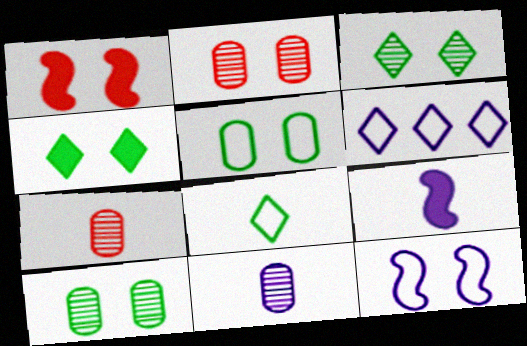[[2, 4, 12], 
[7, 8, 9]]